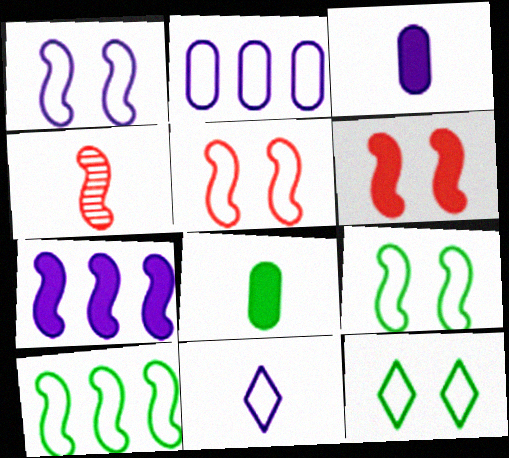[[1, 2, 11], 
[1, 5, 9], 
[4, 7, 9], 
[4, 8, 11]]